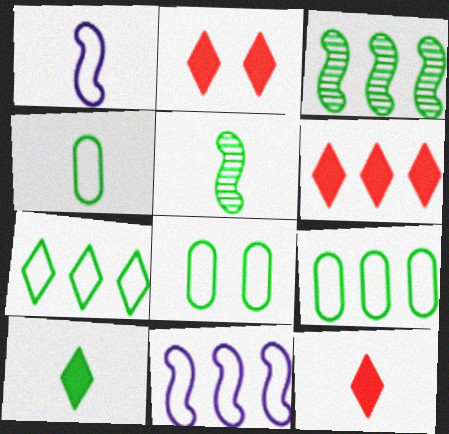[[2, 6, 12], 
[3, 8, 10], 
[4, 5, 10], 
[4, 8, 9]]